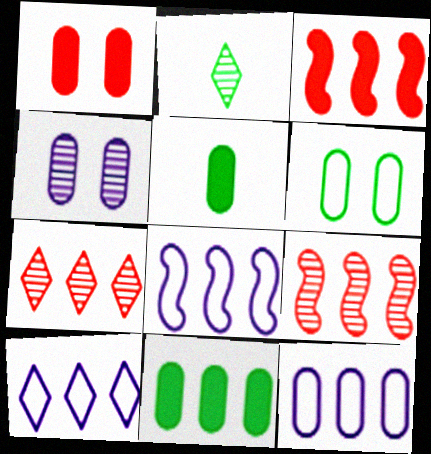[[1, 2, 8], 
[1, 4, 6], 
[2, 4, 9], 
[7, 8, 11], 
[8, 10, 12], 
[9, 10, 11]]